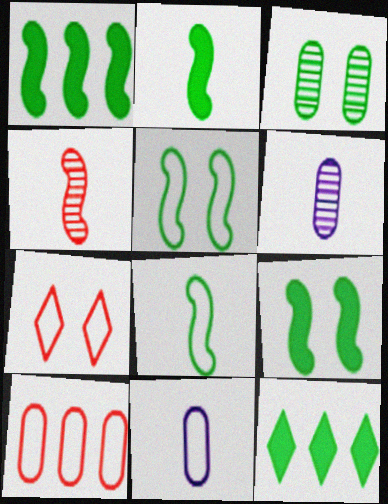[[1, 2, 9], 
[1, 6, 7], 
[3, 8, 12]]